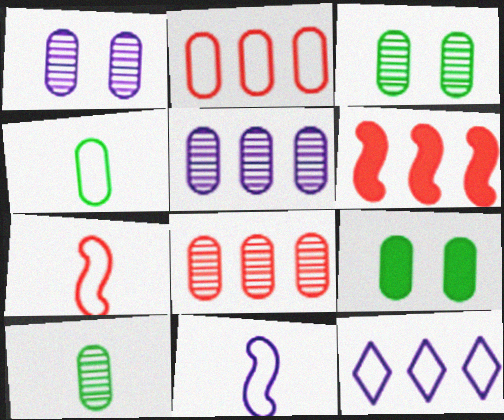[[1, 8, 10]]